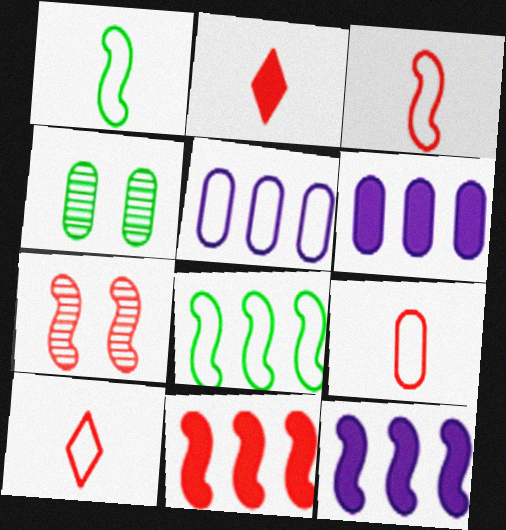[[1, 7, 12], 
[3, 7, 11], 
[3, 9, 10], 
[4, 6, 9], 
[4, 10, 12]]